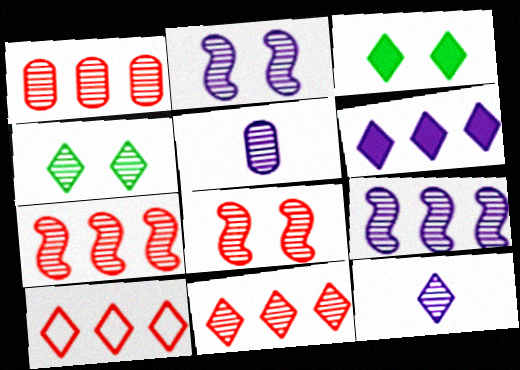[[1, 7, 11], 
[3, 10, 12], 
[4, 5, 7], 
[4, 11, 12]]